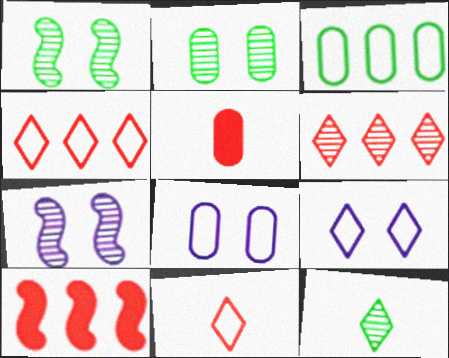[[8, 10, 12]]